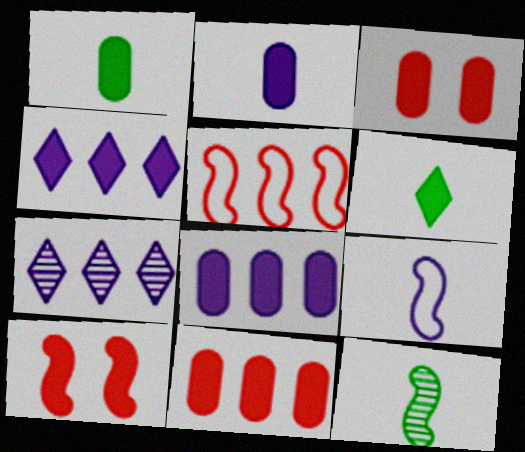[[1, 3, 8], 
[1, 4, 10], 
[6, 8, 10]]